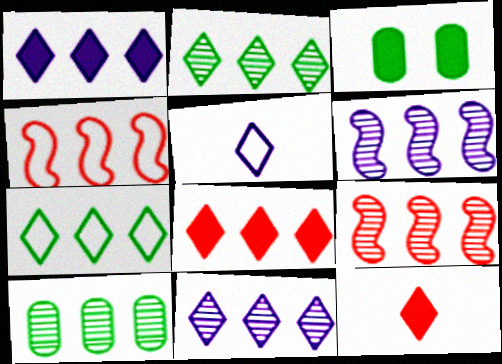[[1, 4, 10], 
[3, 5, 9], 
[7, 8, 11], 
[9, 10, 11]]